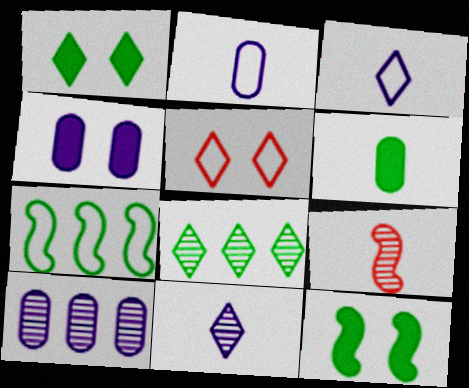[[2, 4, 10], 
[2, 5, 7], 
[3, 6, 9]]